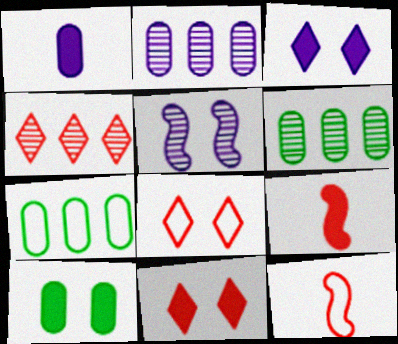[[3, 6, 12], 
[5, 8, 10]]